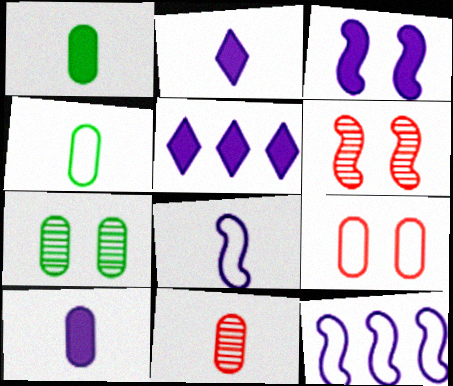[[3, 5, 10], 
[4, 5, 6], 
[4, 10, 11]]